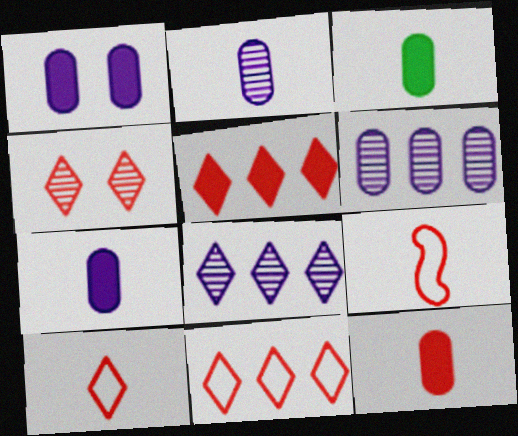[[3, 7, 12], 
[4, 5, 10]]